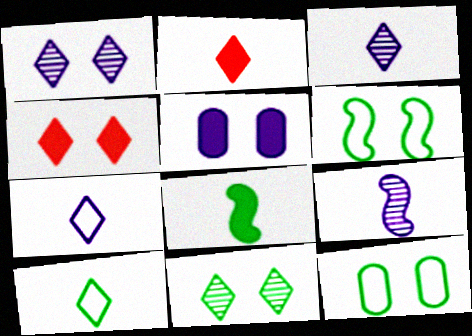[[2, 3, 10]]